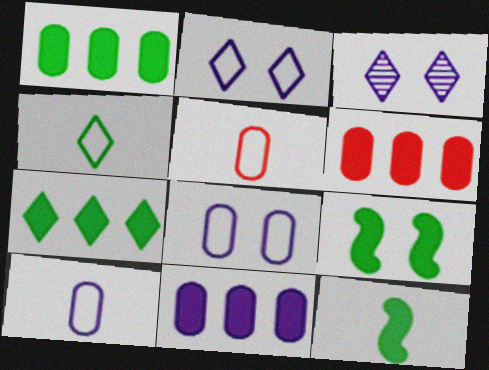[[1, 6, 11]]